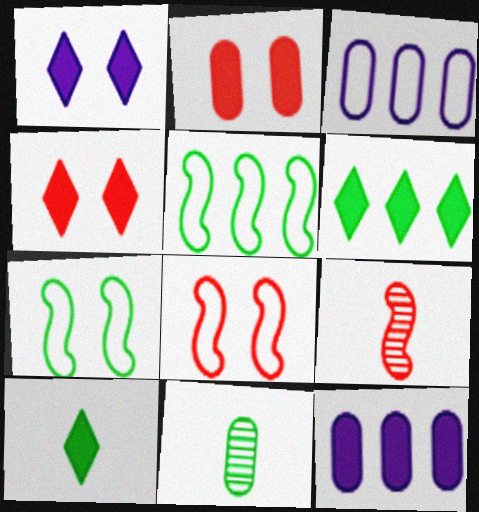[[2, 3, 11], 
[6, 7, 11]]